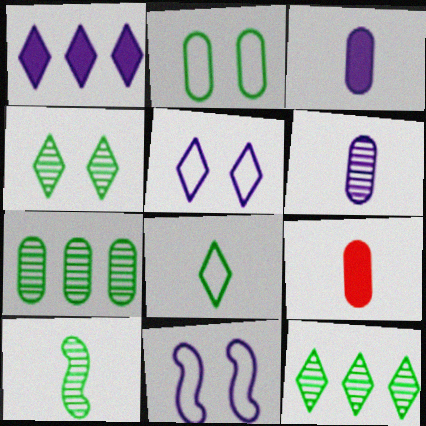[[1, 6, 11], 
[4, 7, 10], 
[9, 11, 12]]